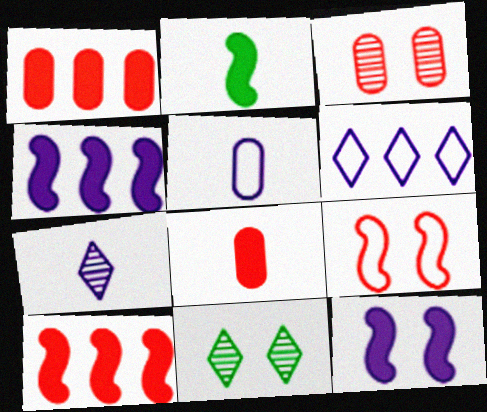[[2, 3, 6], 
[2, 10, 12], 
[5, 10, 11]]